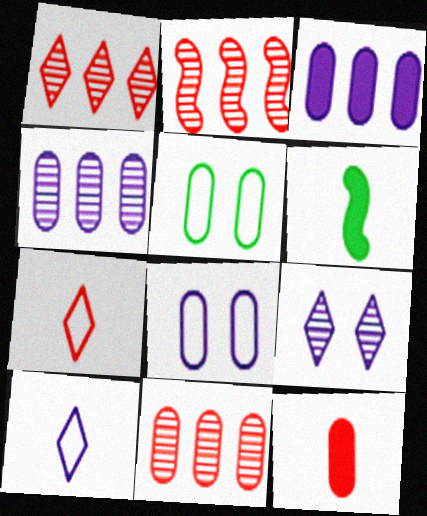[[1, 2, 11], 
[1, 6, 8], 
[4, 5, 12]]